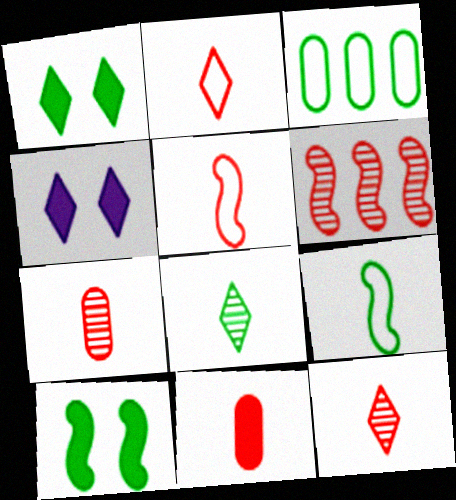[[3, 8, 10], 
[5, 11, 12]]